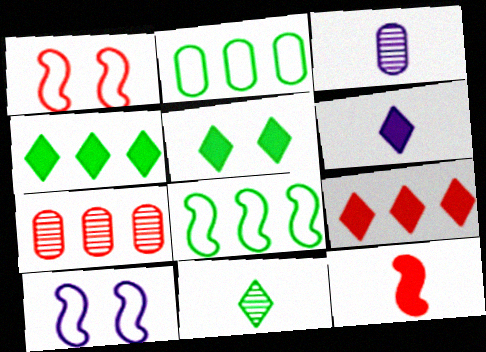[[1, 3, 4], 
[5, 6, 9]]